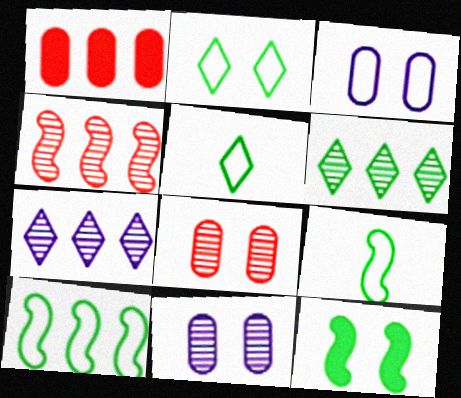[[1, 7, 10]]